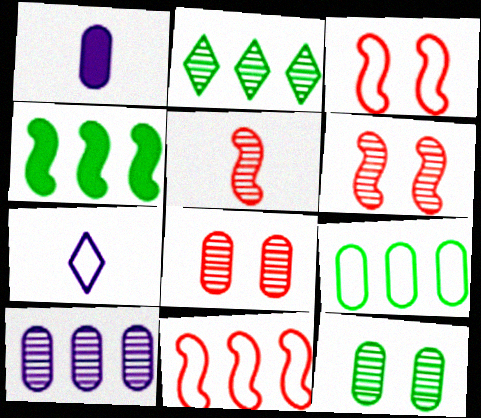[[1, 2, 3], 
[1, 8, 9], 
[2, 4, 9], 
[3, 7, 9], 
[4, 7, 8]]